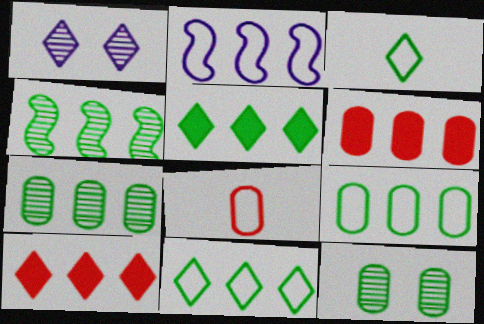[[1, 3, 10], 
[2, 7, 10], 
[4, 5, 9]]